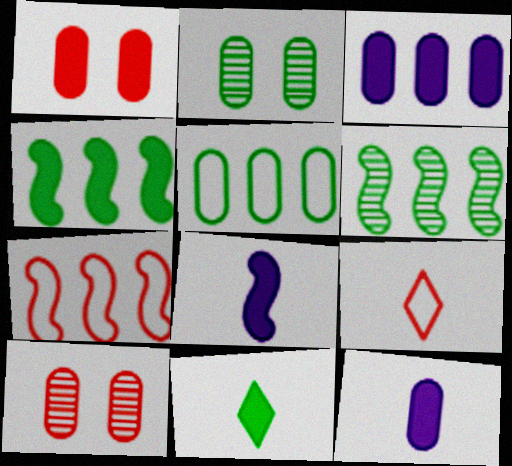[[5, 10, 12]]